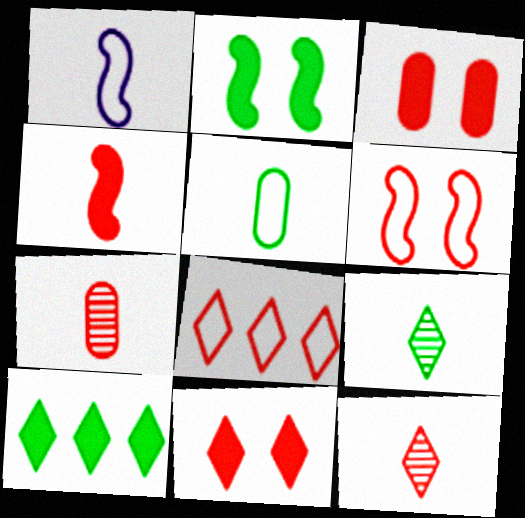[[8, 11, 12]]